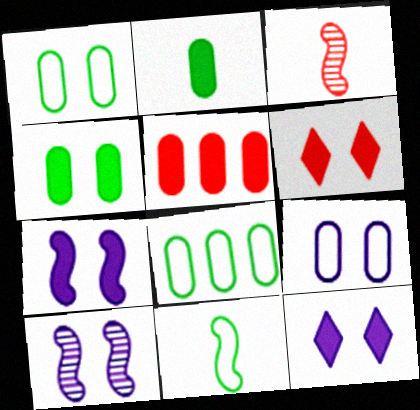[[1, 6, 10], 
[3, 8, 12], 
[4, 6, 7], 
[9, 10, 12]]